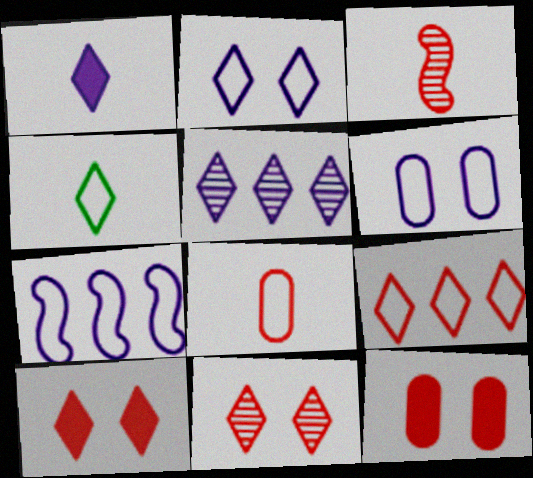[[1, 2, 5], 
[2, 4, 9], 
[3, 9, 12], 
[4, 5, 10]]